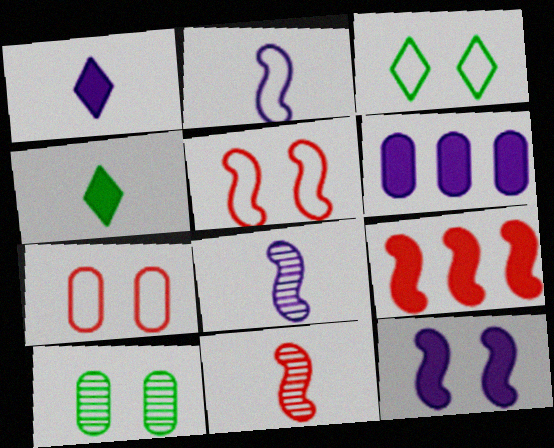[[1, 6, 12], 
[3, 6, 11], 
[5, 9, 11]]